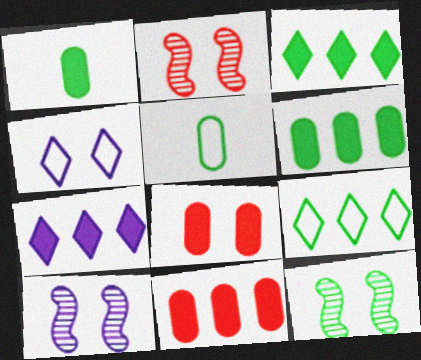[[1, 9, 12], 
[2, 5, 7], 
[2, 10, 12], 
[3, 5, 12], 
[4, 8, 12]]